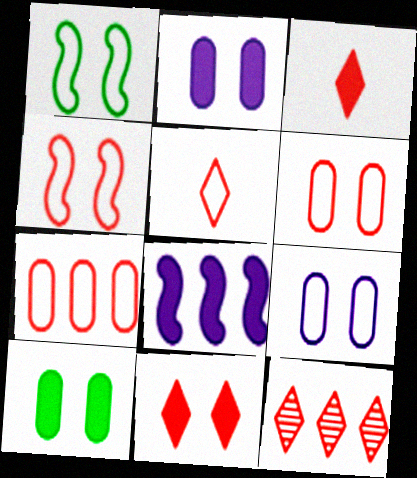[[3, 8, 10], 
[4, 5, 7], 
[5, 11, 12]]